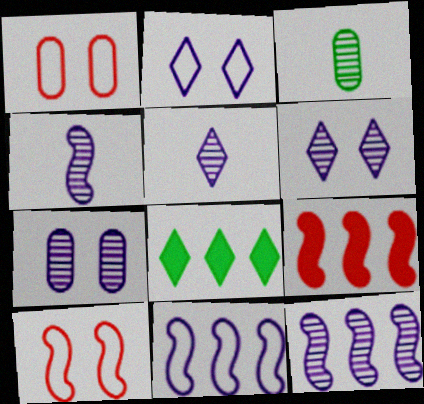[[1, 4, 8], 
[2, 3, 9], 
[5, 7, 12]]